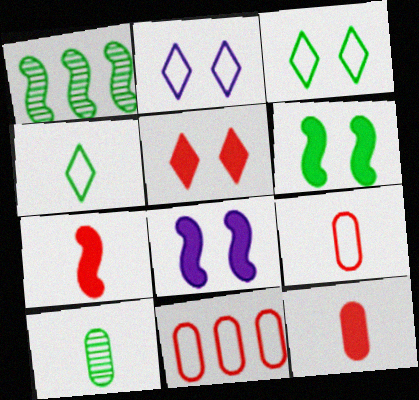[[1, 2, 12]]